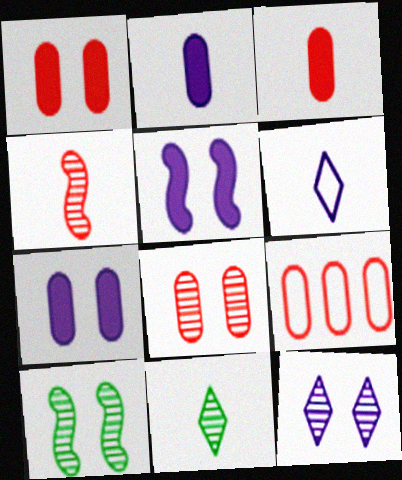[[3, 8, 9], 
[5, 9, 11], 
[8, 10, 12]]